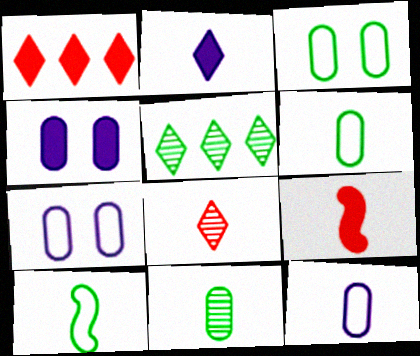[[5, 7, 9]]